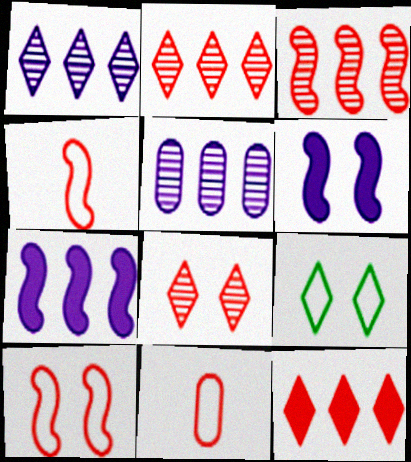[]